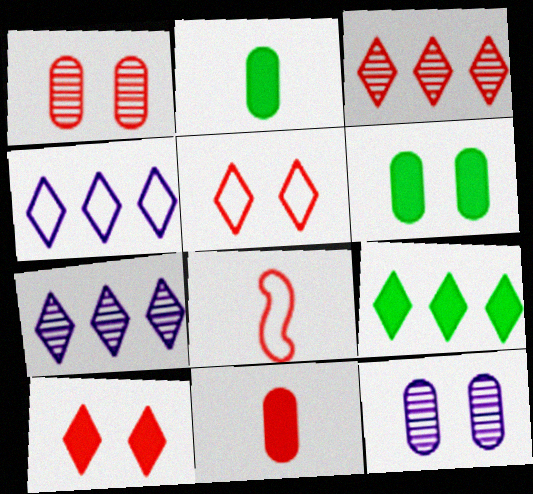[[3, 4, 9], 
[6, 7, 8], 
[8, 9, 12]]